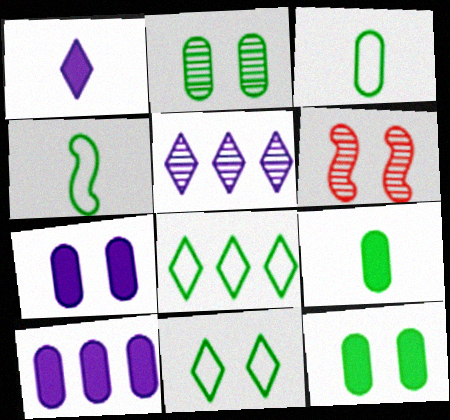[[6, 7, 11]]